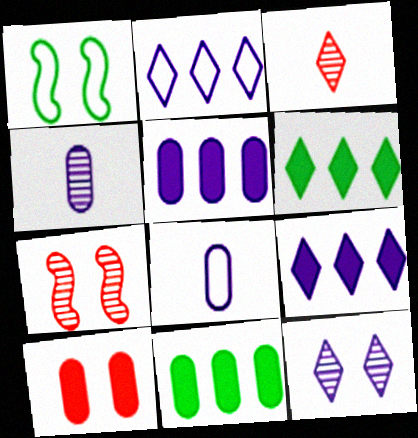[[1, 3, 5], 
[1, 10, 12], 
[6, 7, 8]]